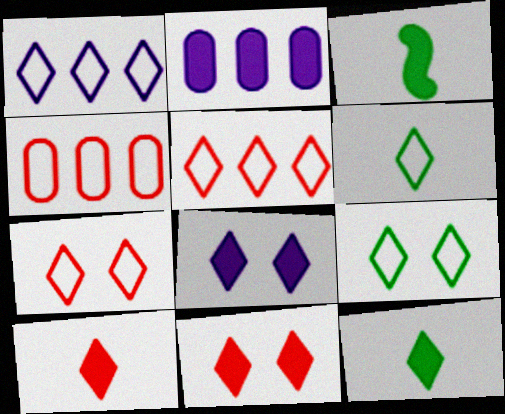[[1, 6, 7], 
[2, 3, 11]]